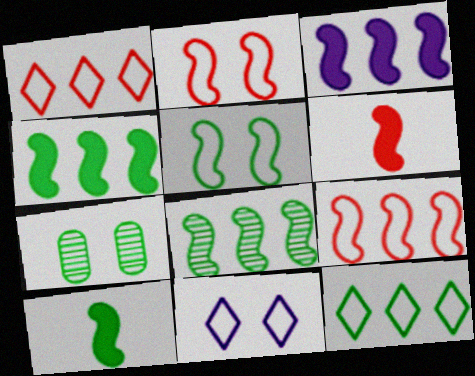[[3, 8, 9], 
[5, 8, 10], 
[7, 10, 12]]